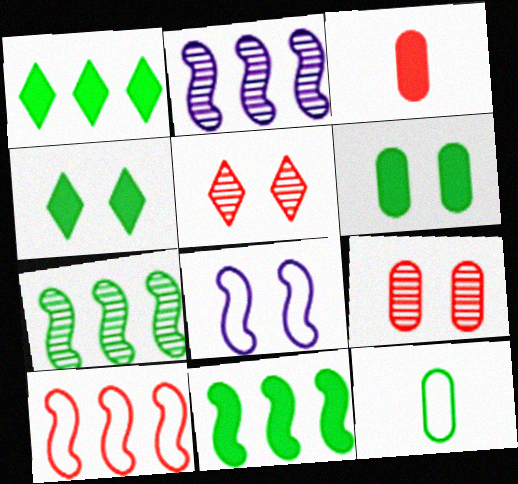[[2, 10, 11], 
[3, 5, 10], 
[4, 7, 12], 
[4, 8, 9], 
[5, 6, 8]]